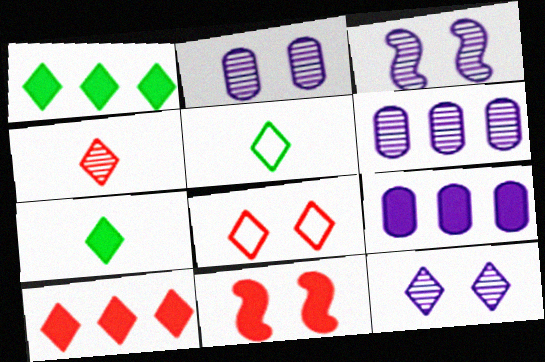[[2, 3, 12], 
[4, 8, 10], 
[5, 6, 11], 
[5, 10, 12], 
[7, 9, 11]]